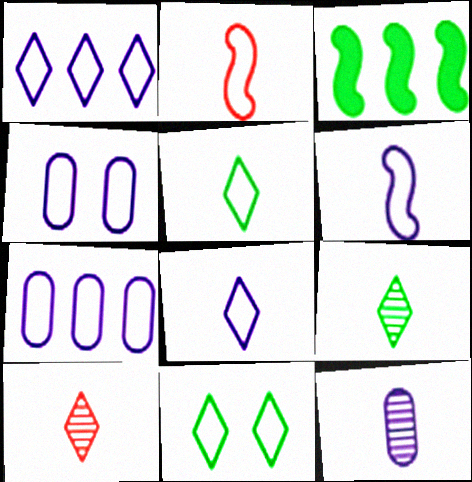[[1, 4, 6], 
[2, 7, 11], 
[3, 4, 10]]